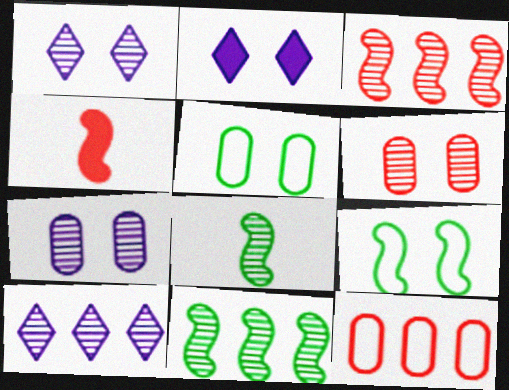[[2, 6, 9], 
[2, 8, 12], 
[4, 5, 10], 
[6, 8, 10]]